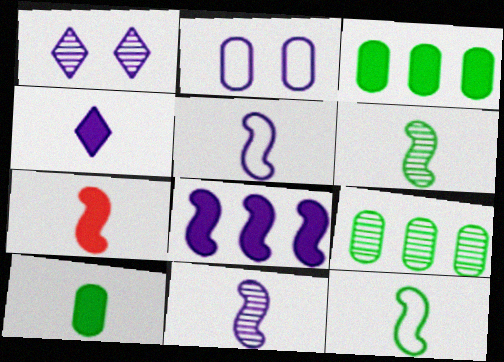[[4, 7, 10], 
[5, 6, 7], 
[7, 11, 12]]